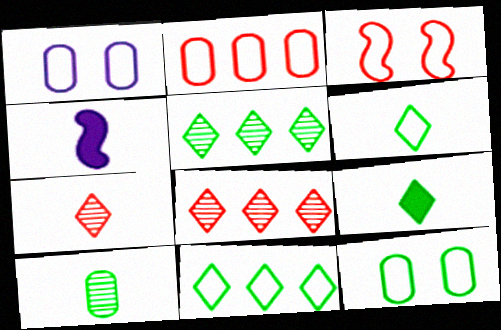[[4, 8, 12]]